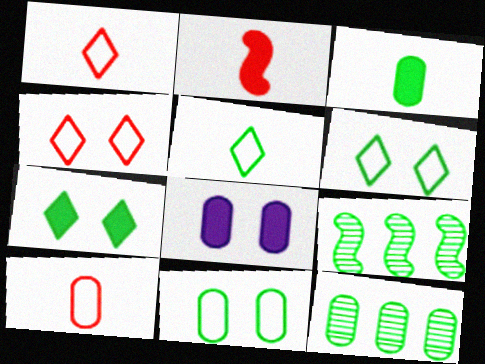[[1, 8, 9], 
[3, 6, 9], 
[3, 11, 12], 
[8, 10, 12]]